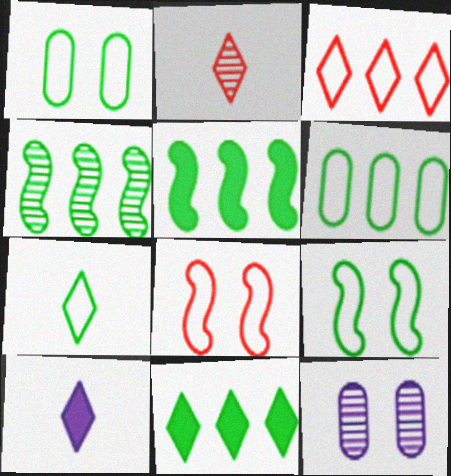[[2, 4, 12], 
[2, 7, 10], 
[4, 6, 11], 
[6, 7, 9]]